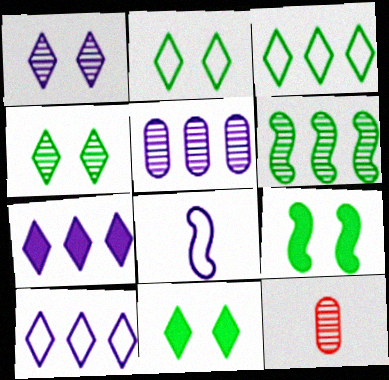[[1, 6, 12], 
[2, 4, 11], 
[9, 10, 12]]